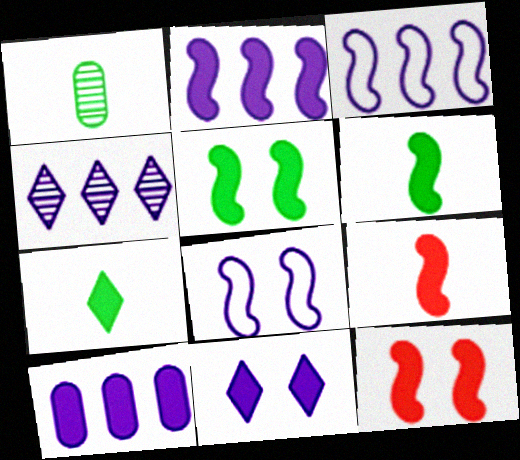[[2, 5, 9], 
[2, 6, 12], 
[3, 4, 10], 
[7, 10, 12]]